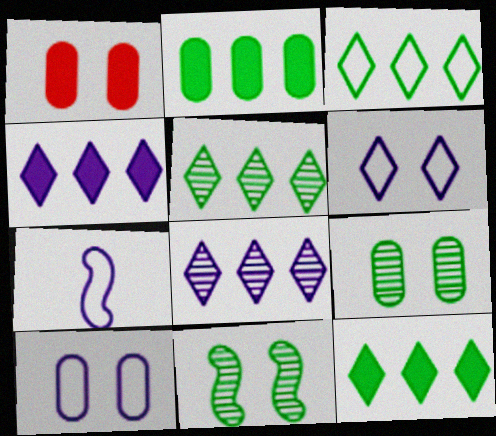[[1, 5, 7], 
[1, 6, 11], 
[1, 9, 10], 
[3, 5, 12]]